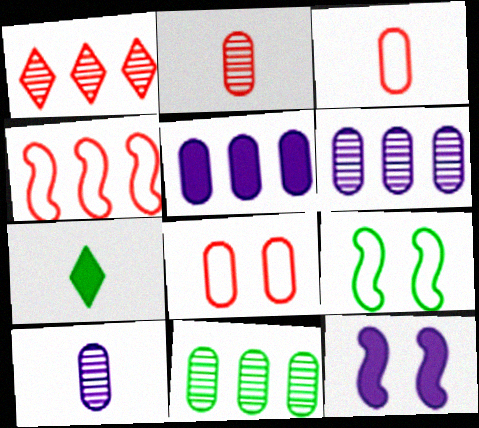[[7, 9, 11]]